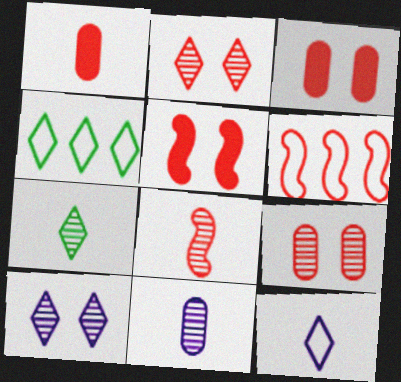[[1, 2, 6], 
[4, 5, 11], 
[5, 6, 8], 
[7, 8, 11]]